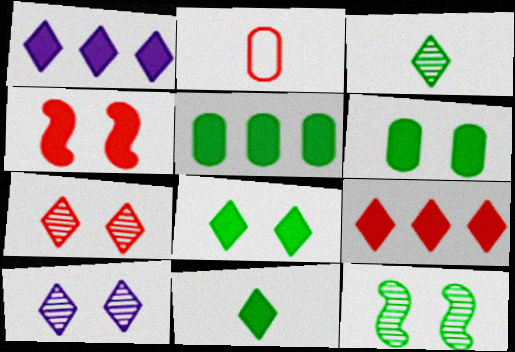[[1, 2, 12]]